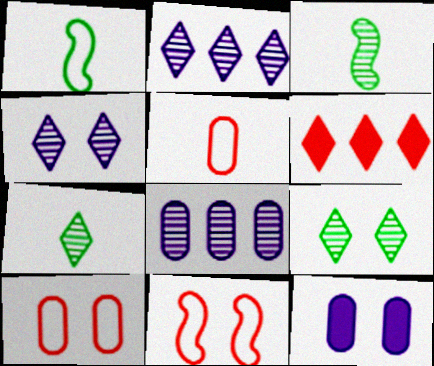[[9, 11, 12]]